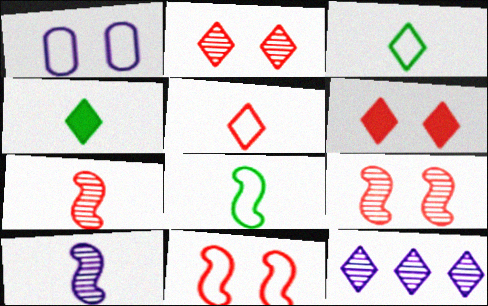[[3, 6, 12]]